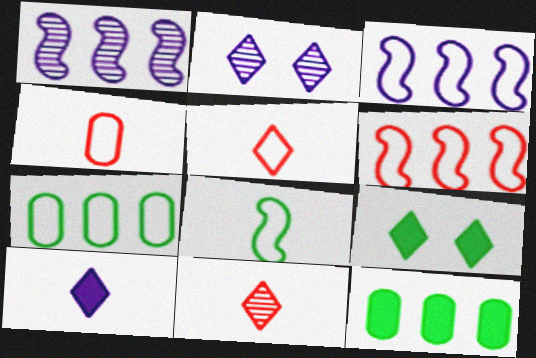[[1, 4, 9]]